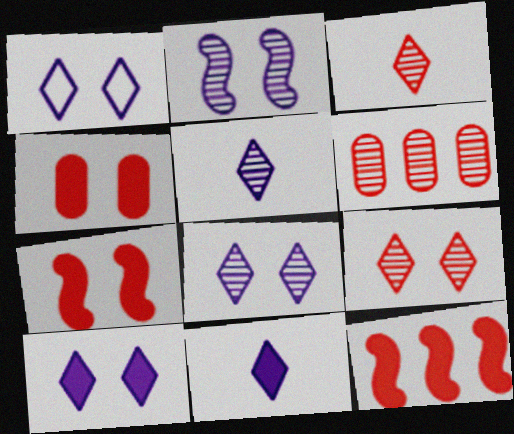[[1, 8, 10]]